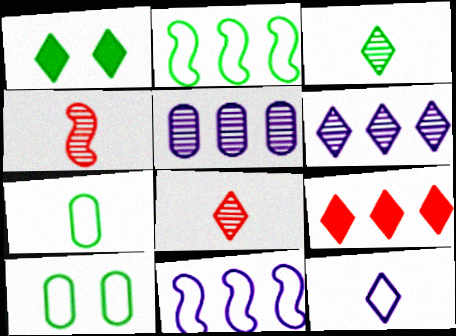[[2, 5, 9]]